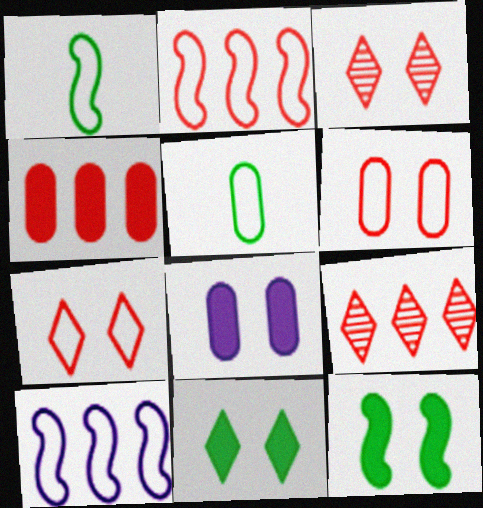[[1, 8, 9], 
[2, 4, 9], 
[5, 7, 10]]